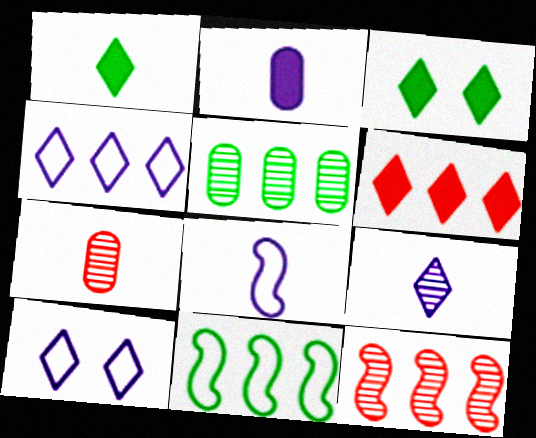[[1, 7, 8], 
[2, 8, 9]]